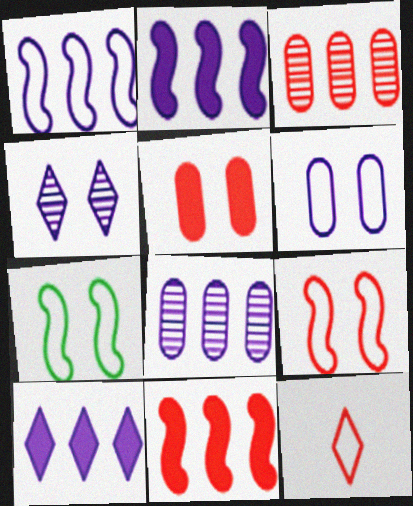[[1, 8, 10], 
[4, 5, 7]]